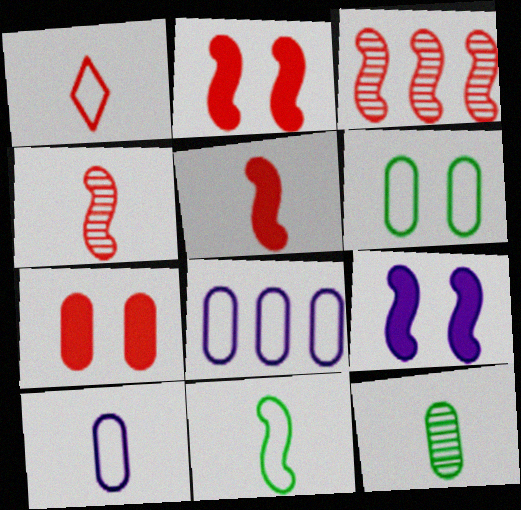[[1, 3, 7], 
[1, 10, 11], 
[3, 9, 11], 
[7, 8, 12]]